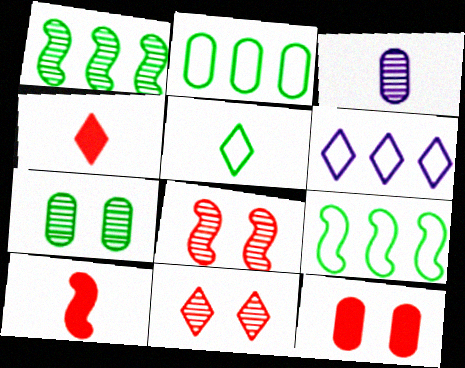[[1, 3, 11], 
[2, 3, 12], 
[3, 5, 10], 
[6, 7, 10]]